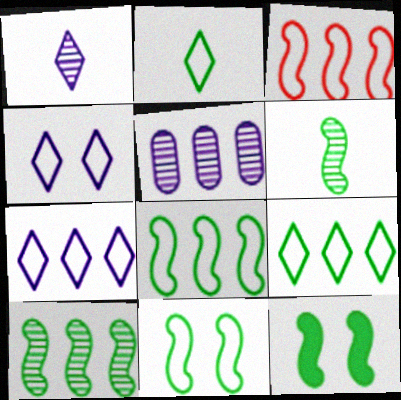[[6, 8, 12]]